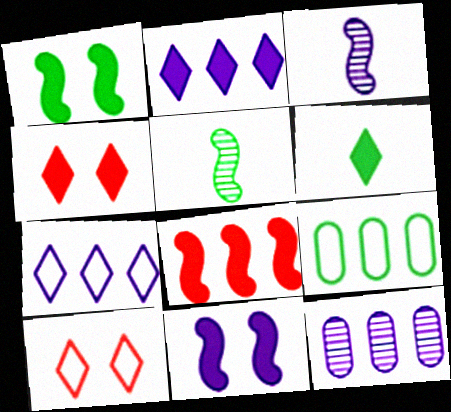[[2, 4, 6], 
[3, 4, 9]]